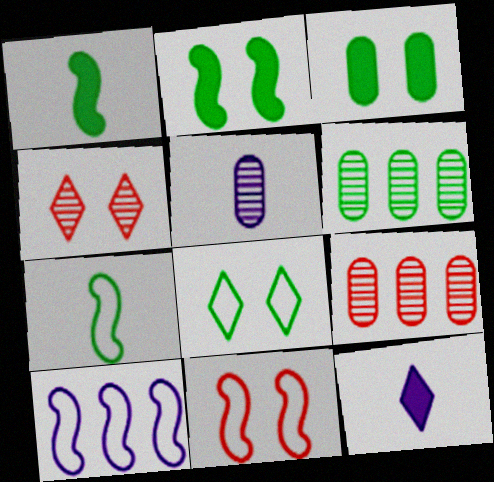[[1, 6, 8], 
[6, 11, 12], 
[7, 10, 11]]